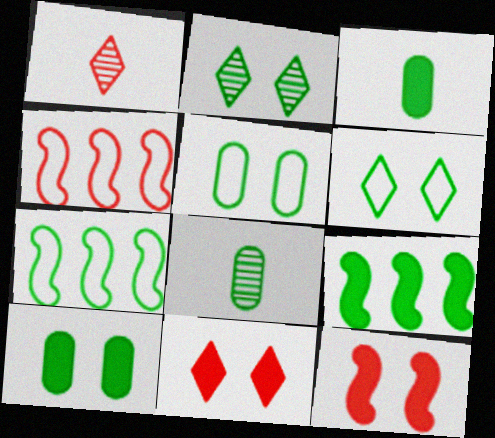[[2, 3, 7], 
[6, 8, 9]]